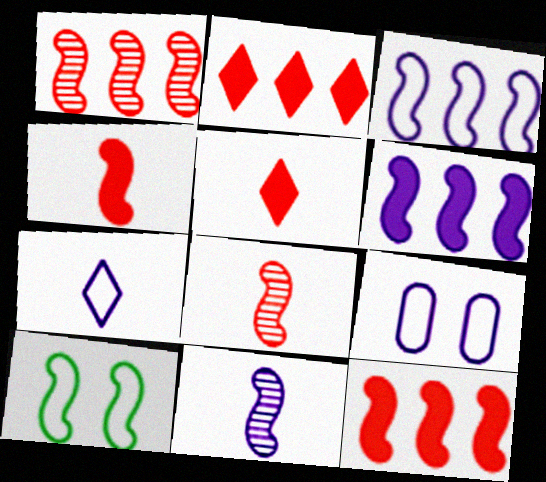[[3, 7, 9], 
[6, 8, 10], 
[10, 11, 12]]